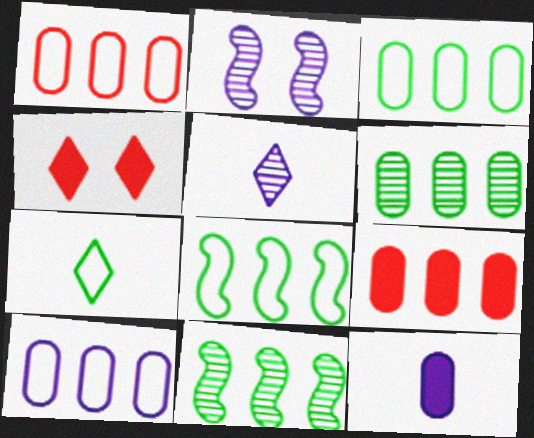[[1, 3, 10], 
[2, 7, 9], 
[6, 9, 10]]